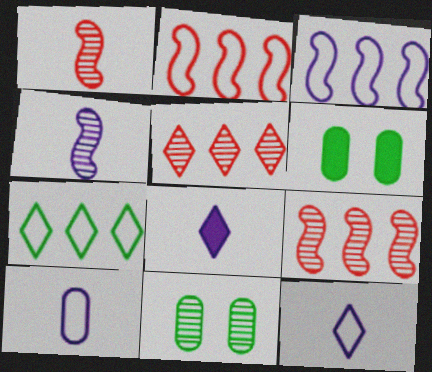[[2, 8, 11], 
[4, 5, 11], 
[4, 8, 10], 
[6, 9, 12]]